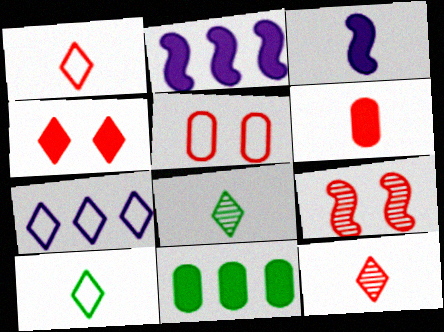[[2, 5, 8], 
[3, 4, 11], 
[4, 5, 9], 
[4, 7, 8]]